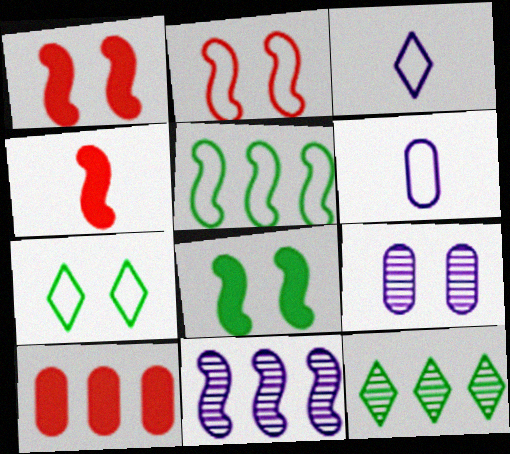[[1, 6, 12], 
[1, 7, 9]]